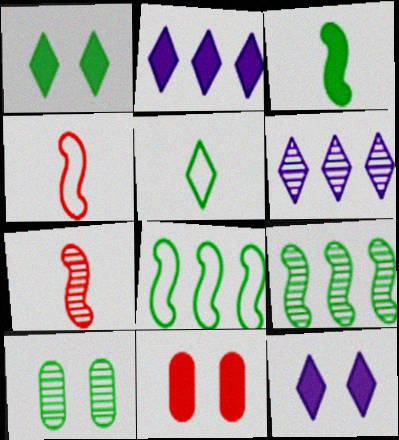[[2, 3, 11], 
[2, 4, 10], 
[6, 7, 10]]